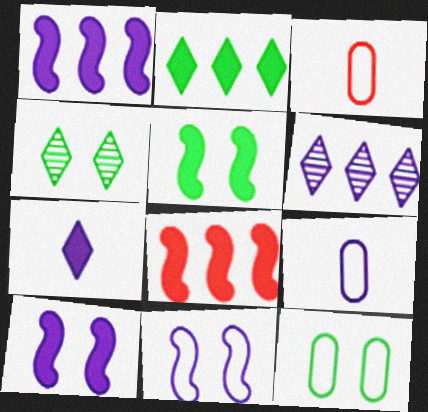[[1, 3, 4], 
[3, 5, 6], 
[4, 5, 12], 
[4, 8, 9], 
[6, 9, 10]]